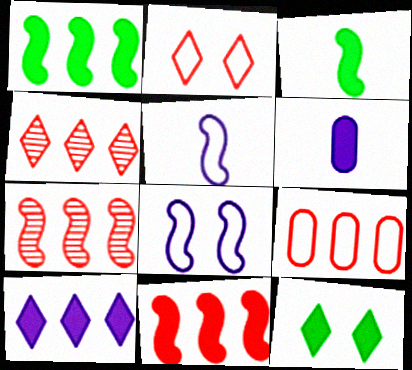[[3, 7, 8], 
[4, 9, 11], 
[6, 11, 12]]